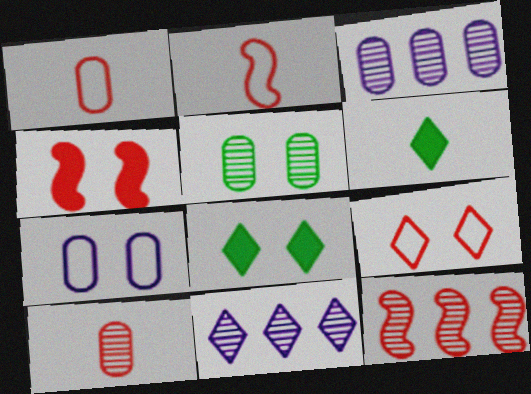[[2, 3, 8], 
[2, 4, 12], 
[3, 5, 10], 
[6, 7, 12], 
[6, 9, 11]]